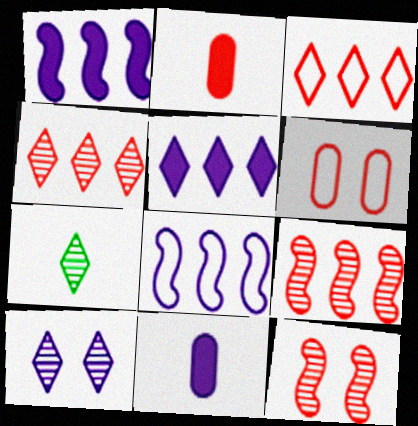[[1, 6, 7], 
[2, 3, 12], 
[4, 7, 10], 
[8, 10, 11]]